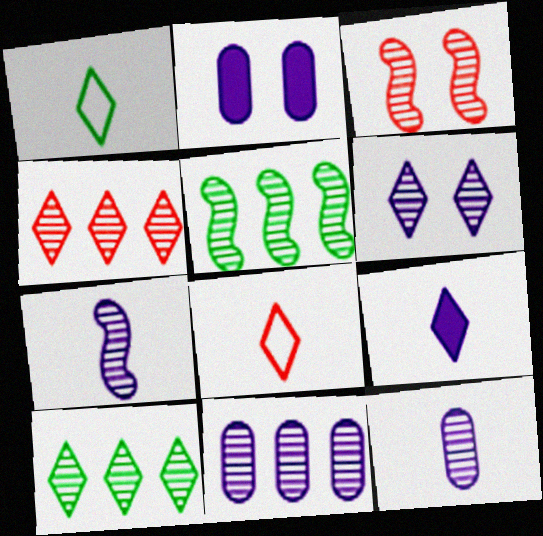[[2, 5, 8], 
[3, 5, 7], 
[3, 10, 12], 
[4, 5, 11], 
[6, 7, 11]]